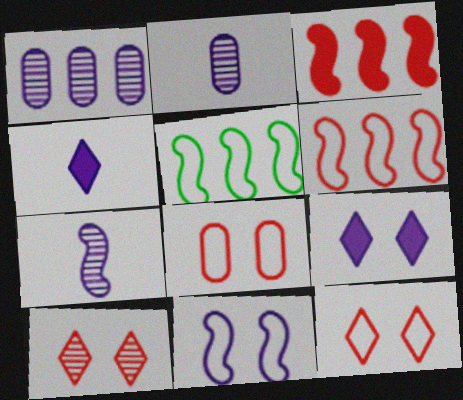[[1, 4, 11]]